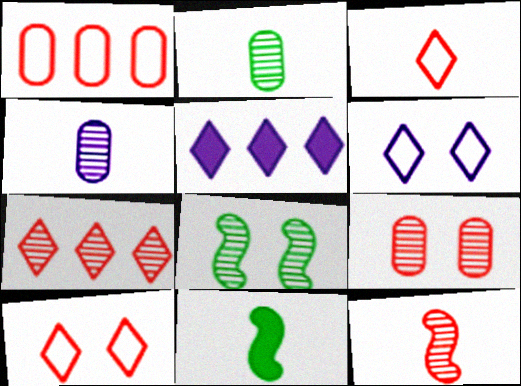[[3, 4, 11], 
[4, 7, 8], 
[7, 9, 12]]